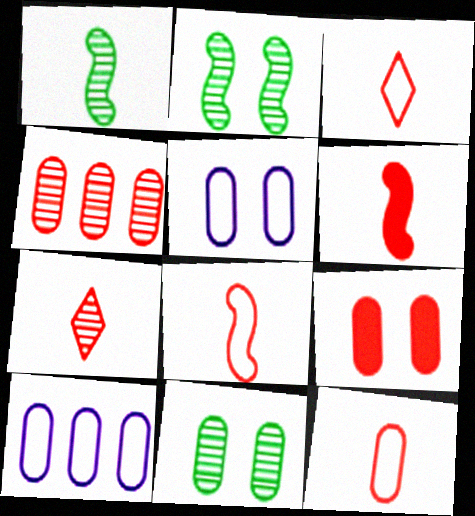[[3, 8, 12], 
[4, 9, 12], 
[5, 9, 11], 
[6, 7, 12]]